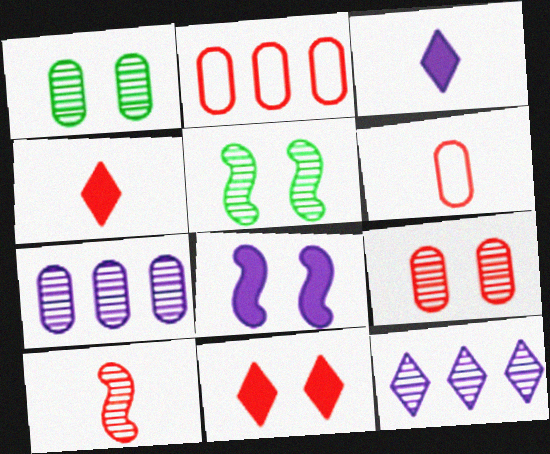[[1, 10, 12], 
[2, 3, 5], 
[2, 10, 11], 
[4, 6, 10]]